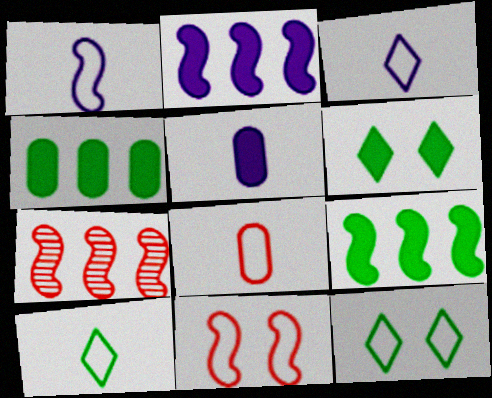[[1, 8, 10], 
[5, 7, 12]]